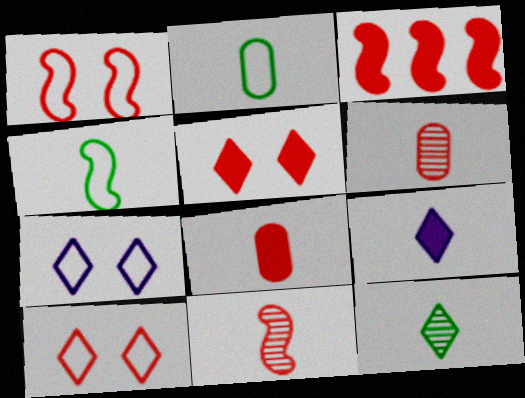[[1, 3, 11], 
[2, 9, 11], 
[3, 5, 8], 
[3, 6, 10], 
[4, 6, 9]]